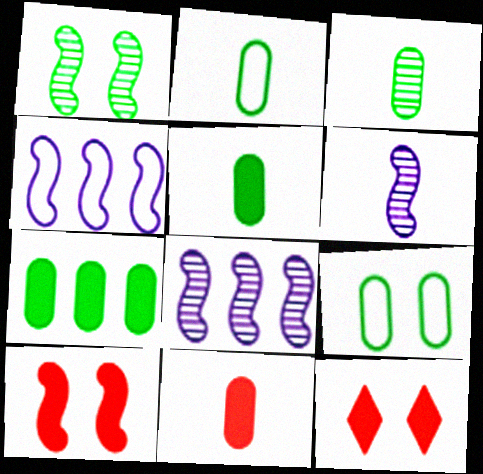[[2, 3, 5], 
[2, 8, 12], 
[3, 4, 12], 
[3, 7, 9]]